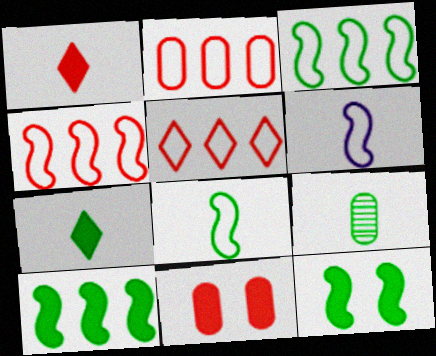[[1, 6, 9], 
[2, 4, 5], 
[7, 8, 9]]